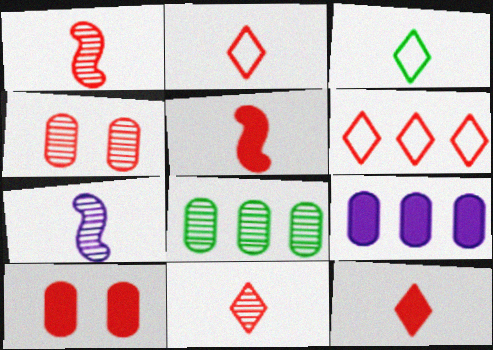[[1, 6, 10], 
[2, 11, 12], 
[4, 5, 6]]